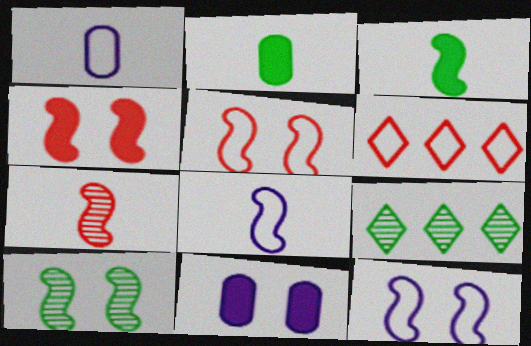[[1, 4, 9], 
[3, 7, 8], 
[4, 10, 12]]